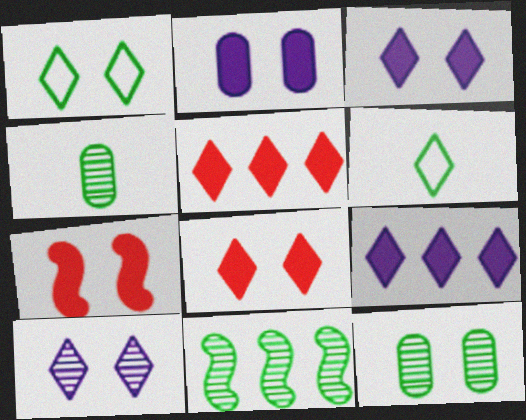[[1, 8, 10], 
[5, 6, 10]]